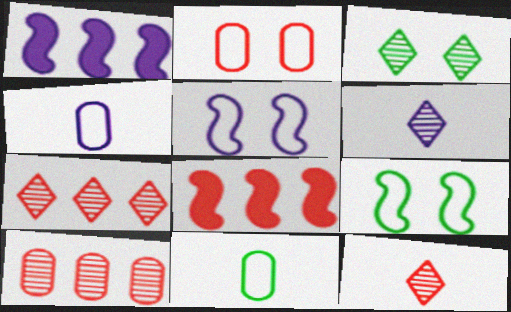[[2, 8, 12], 
[3, 4, 8], 
[3, 6, 7]]